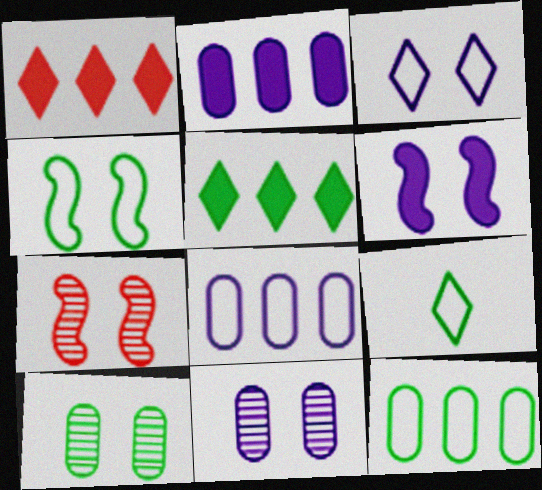[[2, 7, 9], 
[3, 6, 11], 
[4, 6, 7], 
[4, 9, 12]]